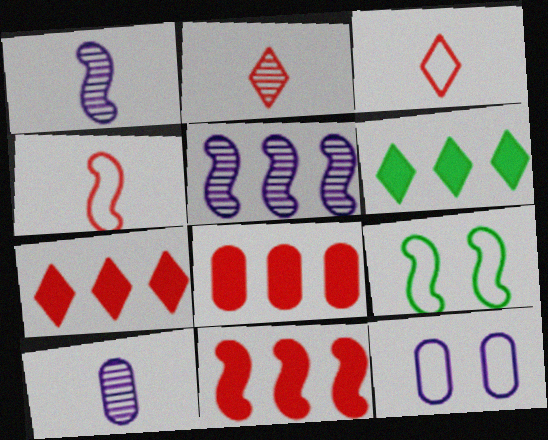[[1, 9, 11], 
[7, 8, 11], 
[7, 9, 10]]